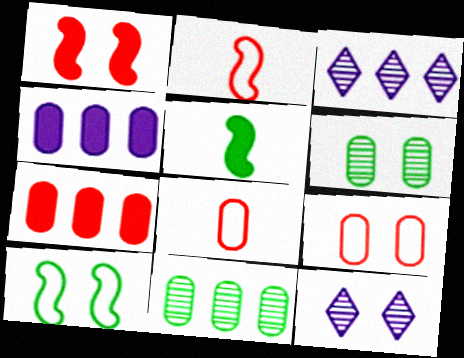[[3, 5, 9], 
[4, 6, 8]]